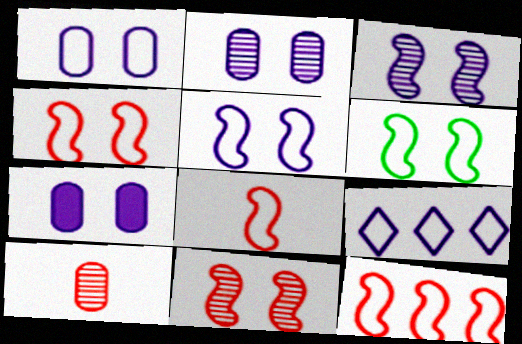[[1, 2, 7], 
[4, 5, 6], 
[4, 8, 12]]